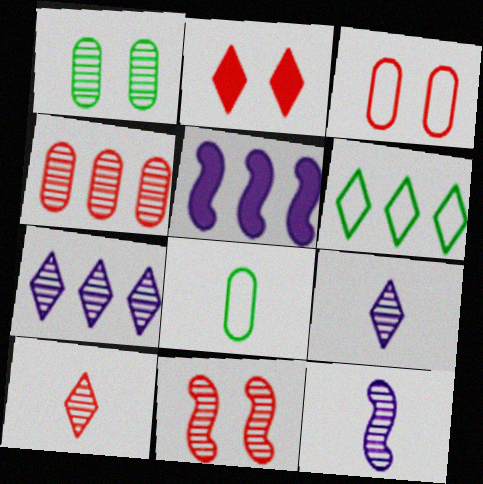[[2, 3, 11], 
[2, 6, 9], 
[4, 5, 6], 
[4, 10, 11]]